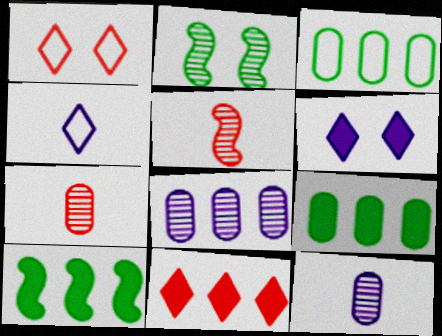[[1, 10, 12], 
[3, 5, 6]]